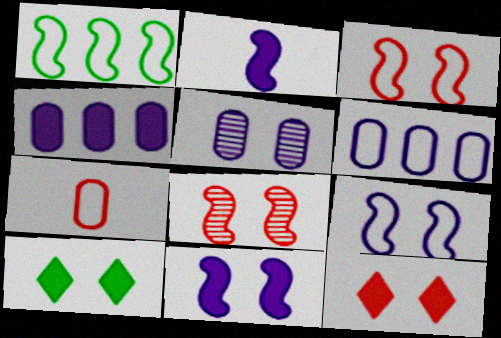[[1, 2, 8], 
[3, 5, 10]]